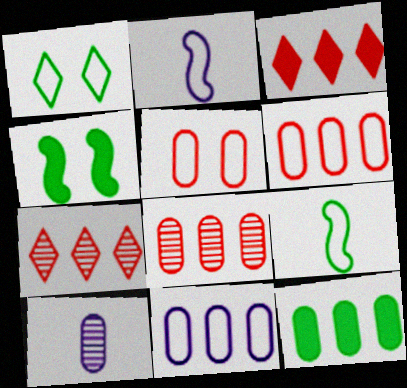[[1, 2, 6], 
[5, 10, 12], 
[8, 11, 12]]